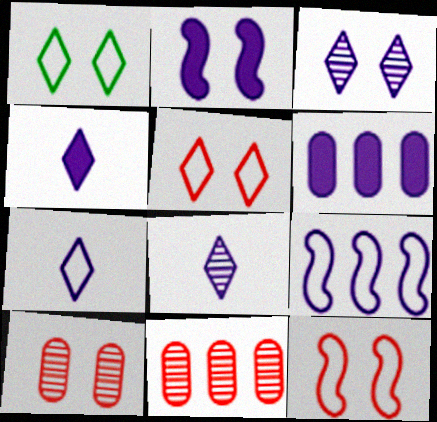[[1, 2, 10], 
[2, 4, 6], 
[4, 7, 8]]